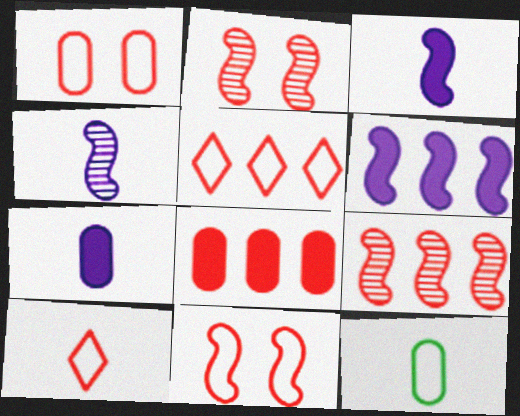[[2, 8, 10], 
[5, 8, 9]]